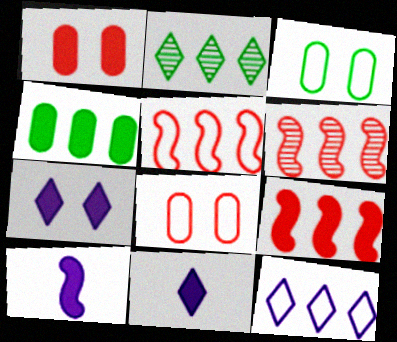[[2, 8, 10], 
[3, 6, 11], 
[4, 6, 12], 
[5, 6, 9]]